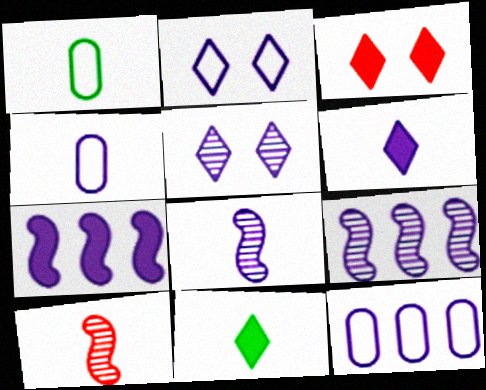[[1, 3, 9], 
[1, 6, 10], 
[4, 5, 7], 
[4, 6, 8], 
[4, 10, 11]]